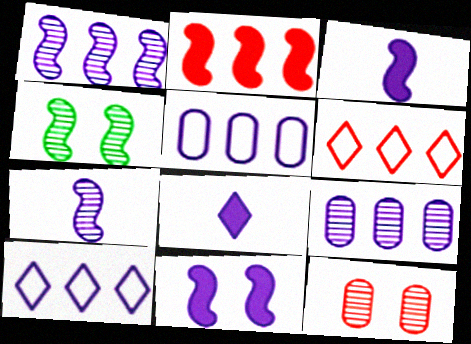[]